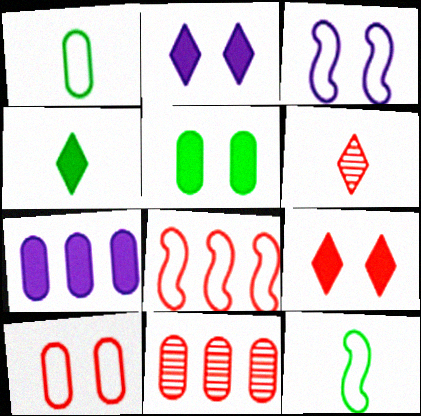[[2, 11, 12], 
[3, 4, 11], 
[3, 8, 12]]